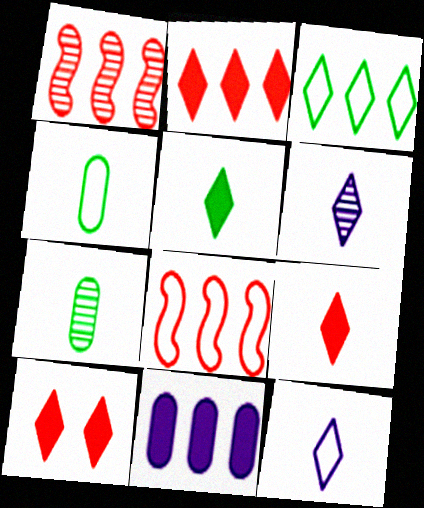[[1, 3, 11], 
[2, 9, 10], 
[3, 6, 10]]